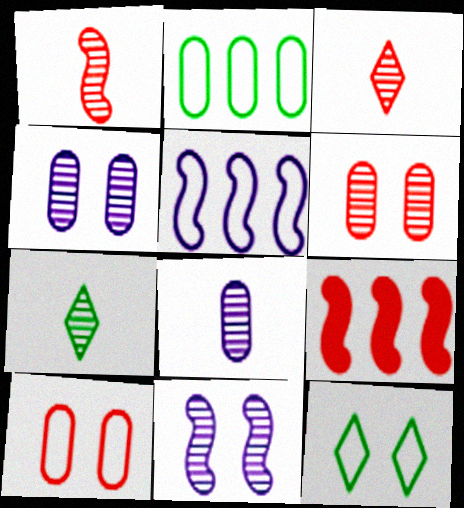[[1, 7, 8], 
[3, 9, 10], 
[8, 9, 12]]